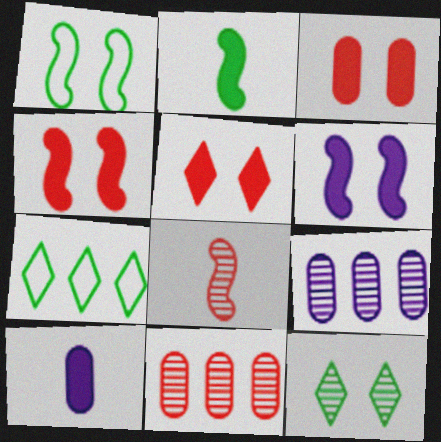[[3, 4, 5], 
[8, 9, 12]]